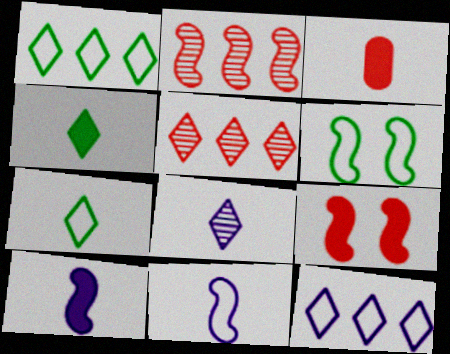[[2, 6, 10], 
[3, 4, 10]]